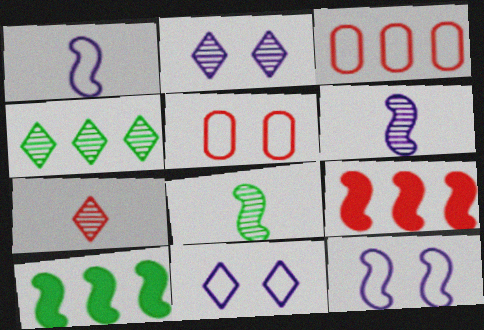[[2, 4, 7], 
[5, 7, 9], 
[8, 9, 12]]